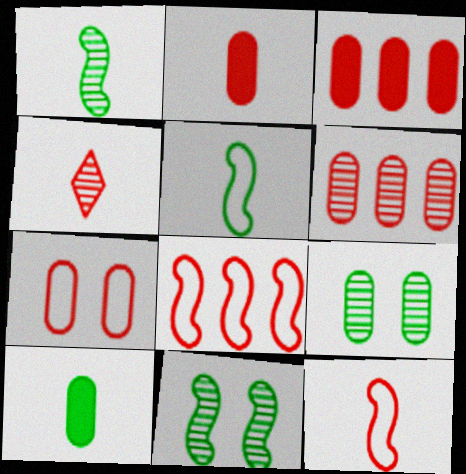[[2, 4, 12], 
[2, 6, 7]]